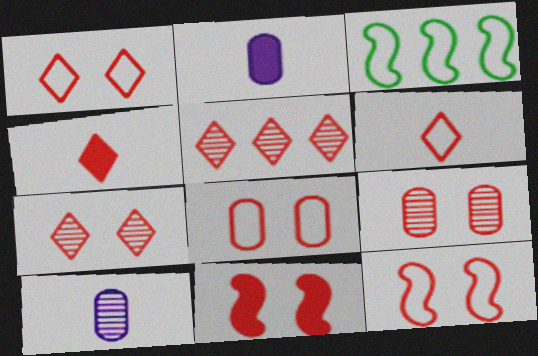[[1, 4, 5], 
[1, 8, 12], 
[1, 9, 11], 
[2, 3, 7], 
[7, 8, 11]]